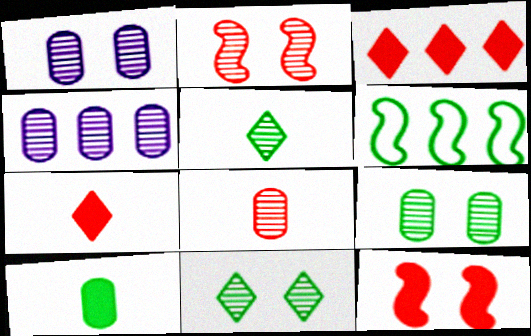[[1, 2, 11], 
[1, 6, 7], 
[2, 4, 5], 
[3, 4, 6], 
[4, 8, 9], 
[6, 10, 11]]